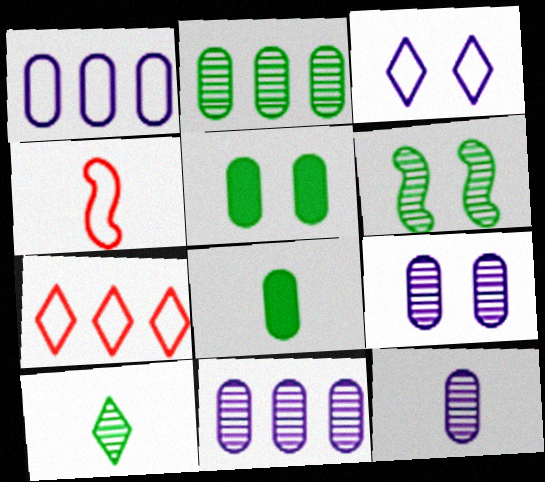[[2, 6, 10], 
[9, 11, 12]]